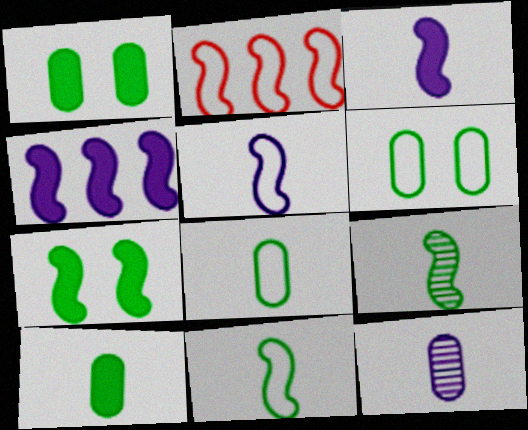[]